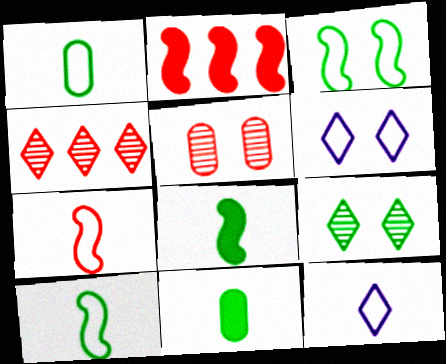[[1, 7, 12]]